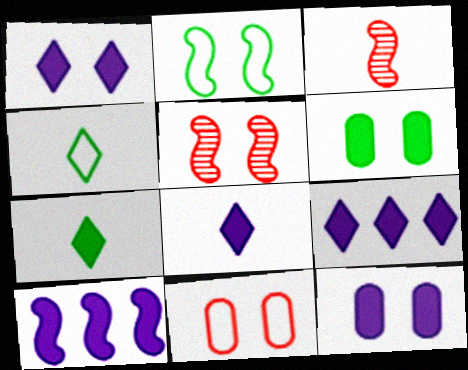[[1, 8, 9], 
[2, 3, 10], 
[8, 10, 12]]